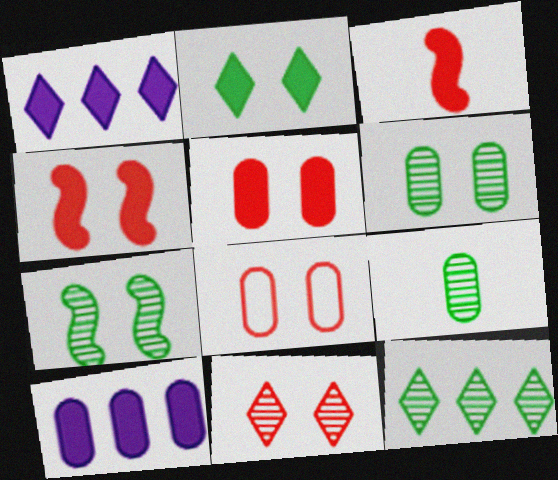[[2, 3, 10], 
[4, 8, 11], 
[7, 9, 12], 
[8, 9, 10]]